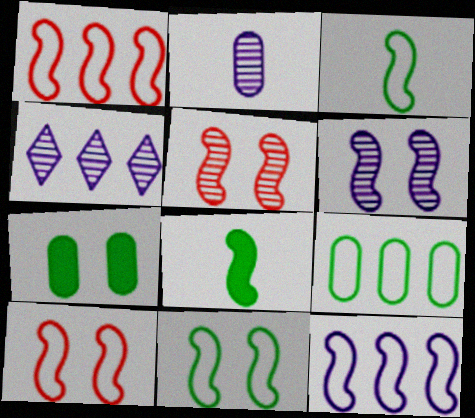[[1, 6, 8], 
[2, 4, 6], 
[3, 10, 12], 
[5, 8, 12]]